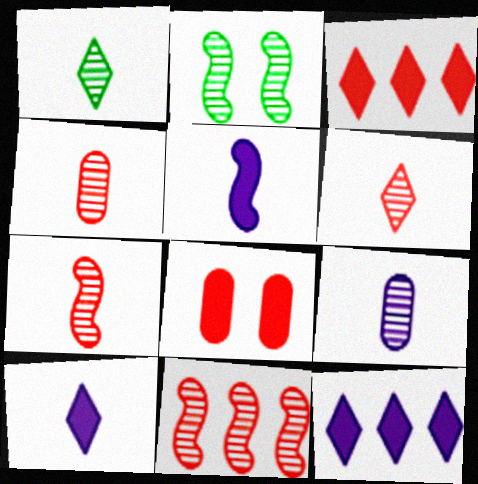[[1, 7, 9], 
[4, 6, 7]]